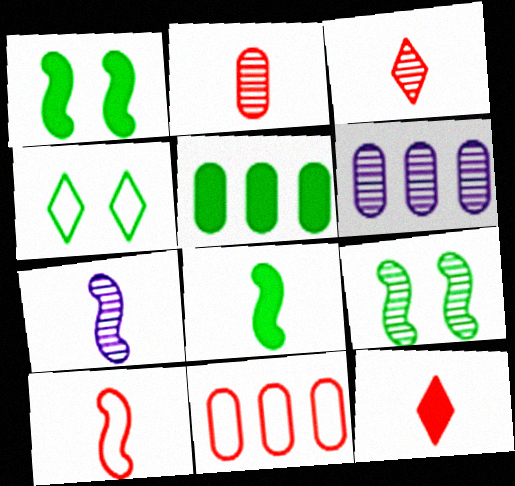[[2, 10, 12], 
[3, 6, 9], 
[5, 6, 11], 
[7, 8, 10]]